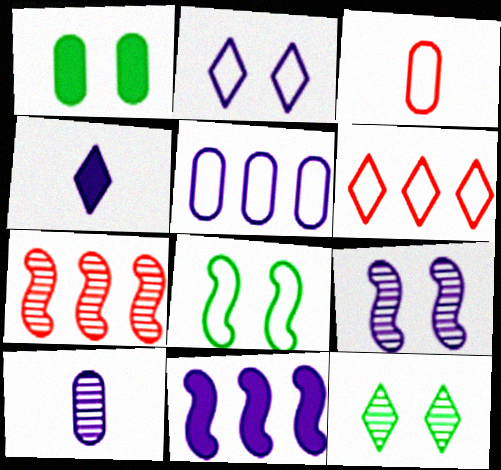[[1, 8, 12], 
[2, 10, 11], 
[3, 11, 12], 
[4, 5, 9], 
[4, 6, 12], 
[7, 10, 12]]